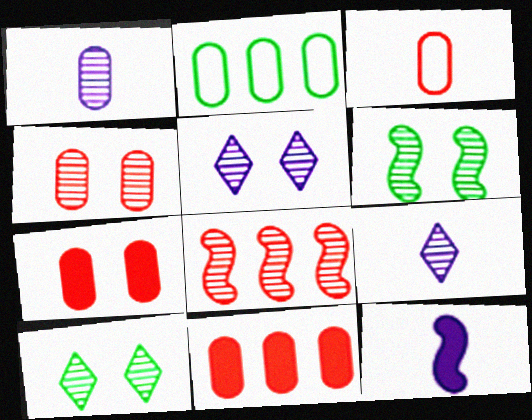[[1, 2, 7], 
[1, 8, 10], 
[3, 4, 11], 
[4, 5, 6]]